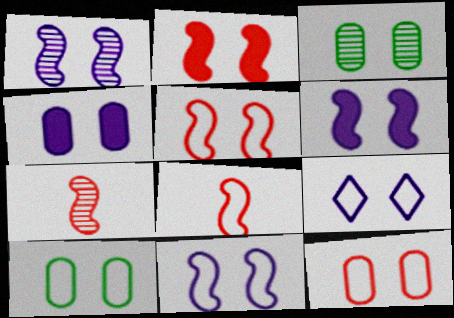[[1, 4, 9], 
[1, 6, 11], 
[2, 3, 9], 
[3, 4, 12], 
[5, 9, 10]]